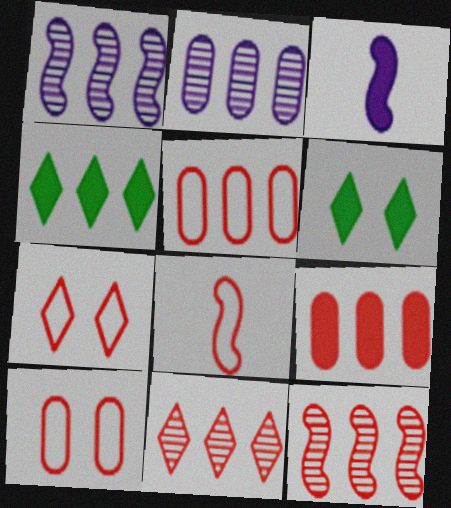[[1, 4, 5], 
[2, 6, 8], 
[3, 6, 9], 
[5, 7, 8]]